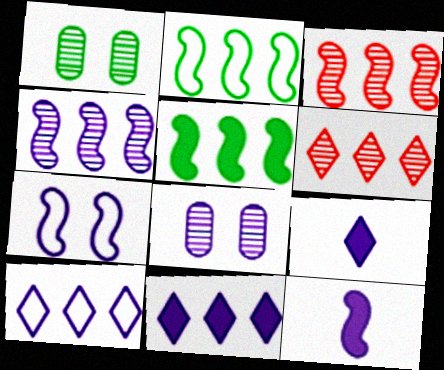[[4, 7, 12], 
[8, 10, 12]]